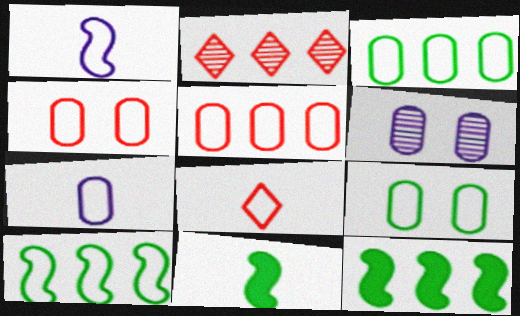[[3, 4, 7], 
[5, 7, 9], 
[6, 8, 12]]